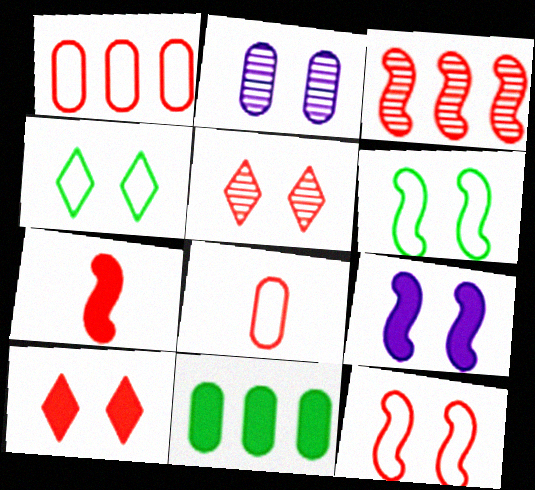[[1, 5, 7], 
[2, 6, 10], 
[2, 8, 11], 
[3, 7, 12], 
[3, 8, 10]]